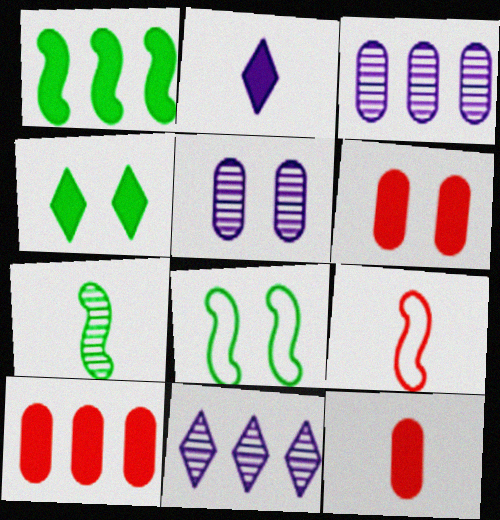[[1, 2, 6], 
[1, 7, 8], 
[3, 4, 9], 
[6, 10, 12], 
[8, 11, 12]]